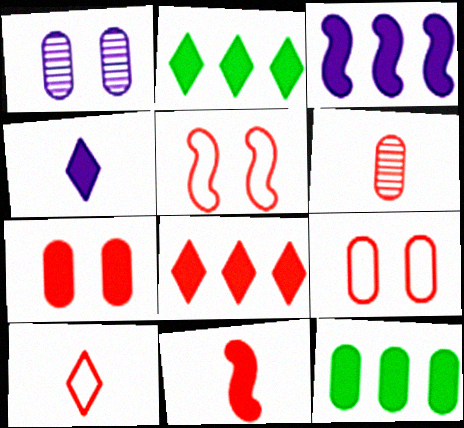[[3, 8, 12], 
[5, 6, 8], 
[6, 10, 11], 
[7, 8, 11]]